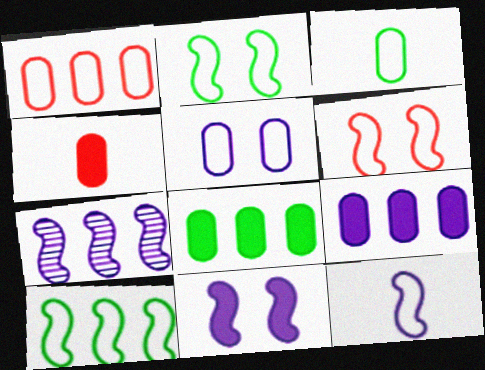[[1, 3, 5], 
[6, 10, 12], 
[7, 11, 12]]